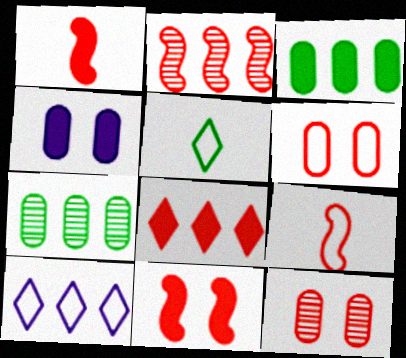[[2, 3, 10], 
[2, 4, 5], 
[2, 9, 11], 
[8, 9, 12]]